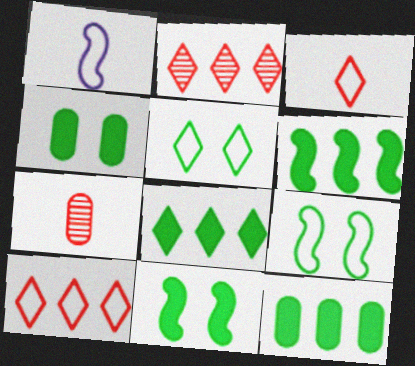[[1, 2, 4], 
[6, 8, 12]]